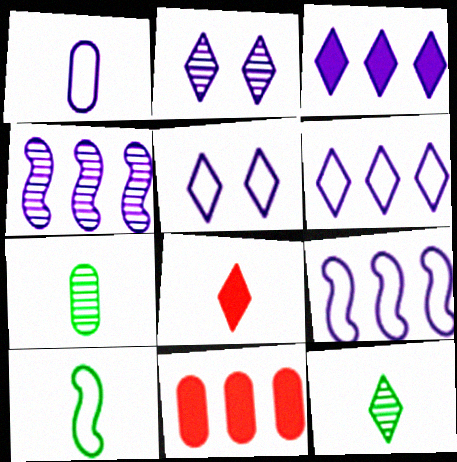[[1, 5, 9], 
[2, 10, 11]]